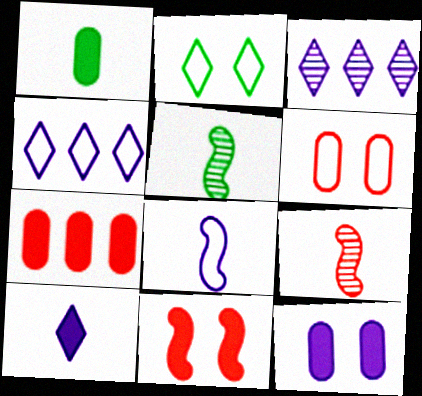[[1, 7, 12], 
[3, 8, 12]]